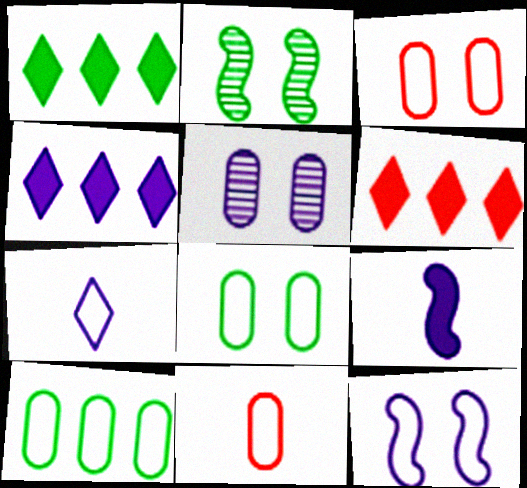[[1, 4, 6], 
[2, 4, 11]]